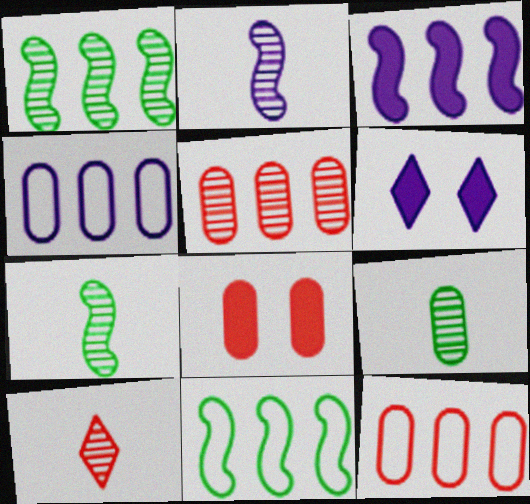[[2, 4, 6], 
[2, 9, 10], 
[4, 8, 9], 
[6, 7, 12]]